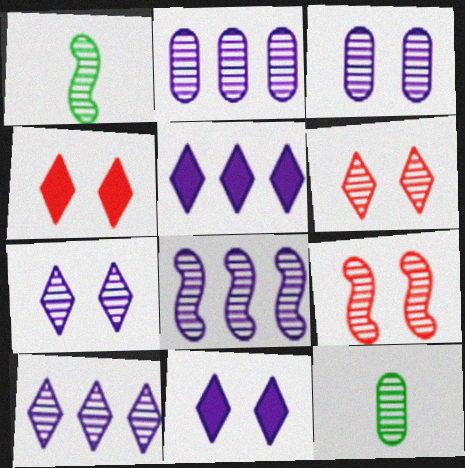[[1, 2, 6], 
[1, 8, 9], 
[2, 8, 10], 
[6, 8, 12], 
[9, 10, 12]]